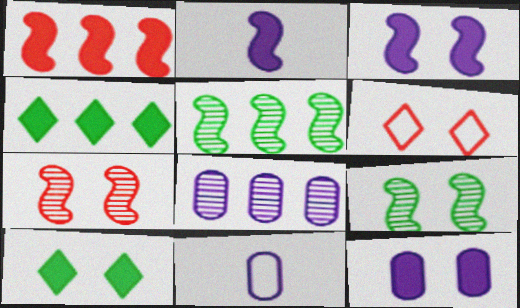[[4, 7, 11], 
[6, 9, 12], 
[8, 11, 12]]